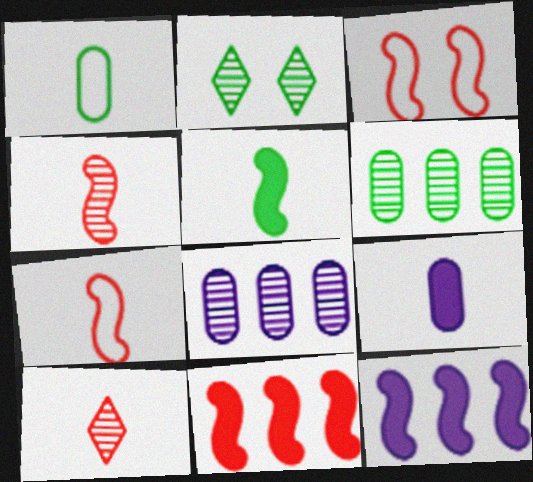[[2, 4, 8], 
[3, 4, 11]]